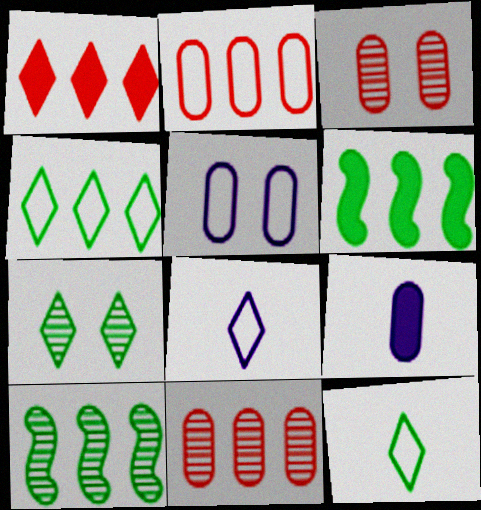[[1, 7, 8], 
[3, 6, 8]]